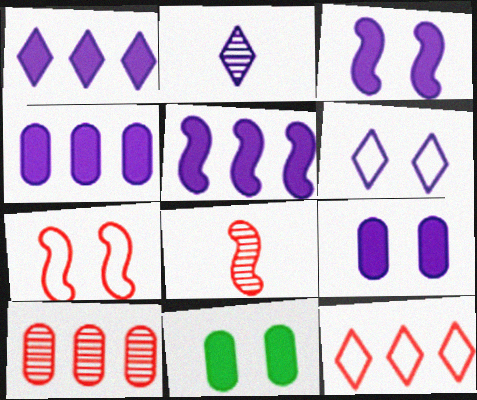[[1, 2, 6], 
[1, 4, 5]]